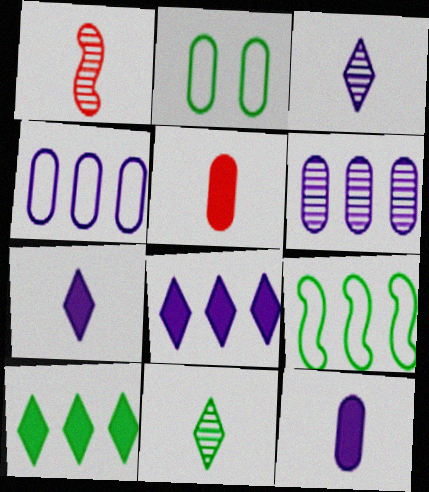[[1, 2, 8], 
[2, 5, 6]]